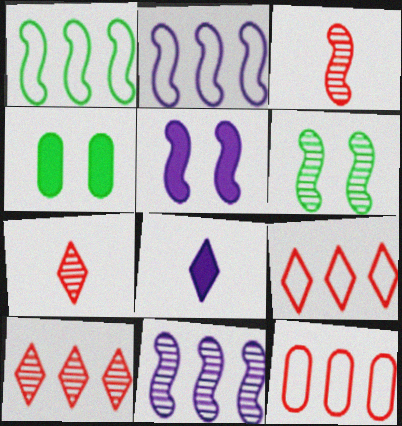[[1, 3, 5], 
[2, 4, 7], 
[3, 6, 11], 
[6, 8, 12]]